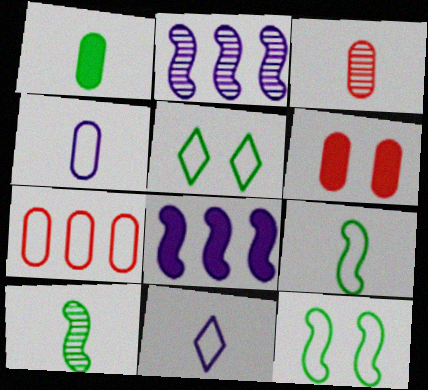[[1, 3, 4], 
[3, 5, 8], 
[3, 6, 7], 
[7, 11, 12]]